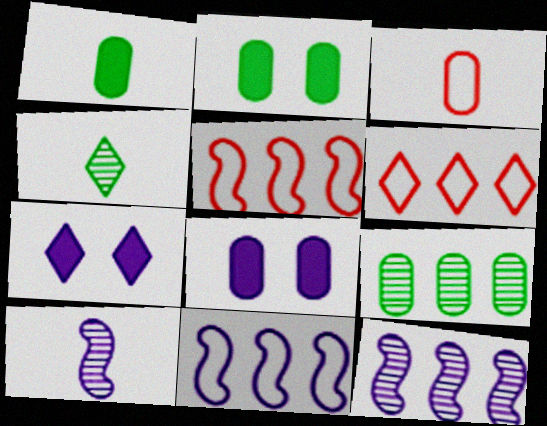[[2, 6, 10], 
[3, 8, 9], 
[4, 5, 8], 
[4, 6, 7]]